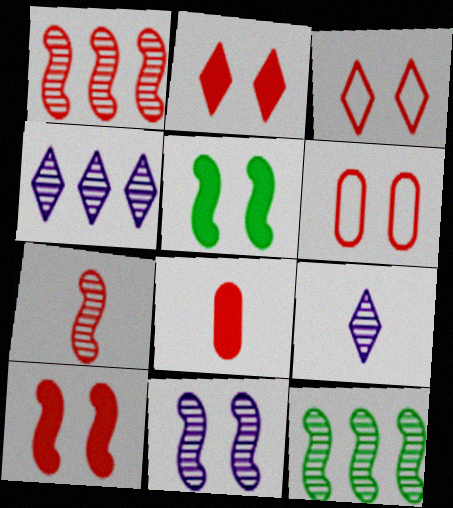[[1, 3, 8], 
[7, 11, 12]]